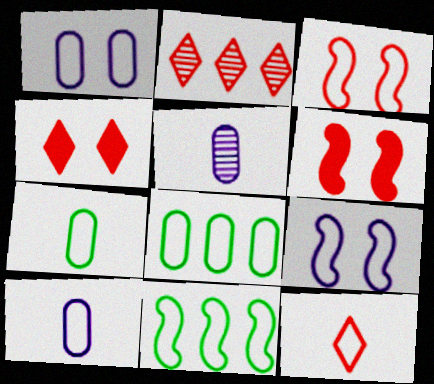[[1, 11, 12], 
[2, 4, 12], 
[4, 5, 11], 
[8, 9, 12]]